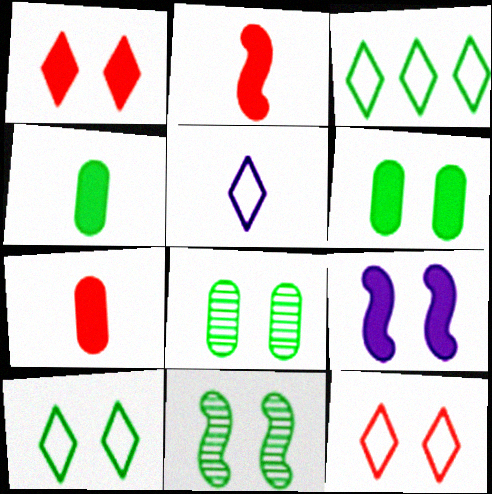[[1, 6, 9], 
[3, 4, 11], 
[3, 5, 12], 
[6, 10, 11], 
[8, 9, 12]]